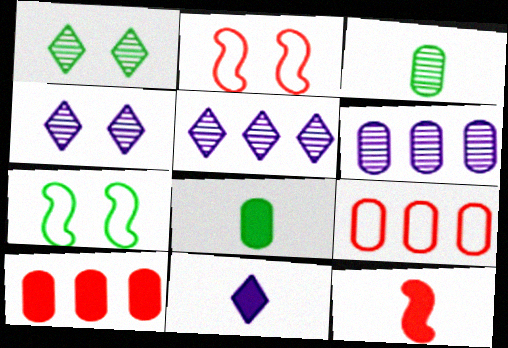[[2, 5, 8], 
[8, 11, 12]]